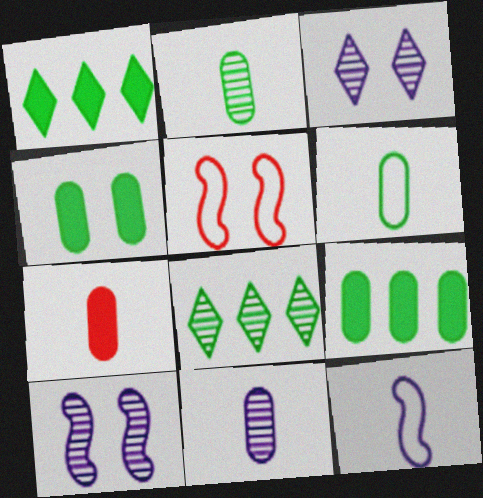[[1, 5, 11], 
[3, 4, 5], 
[6, 7, 11]]